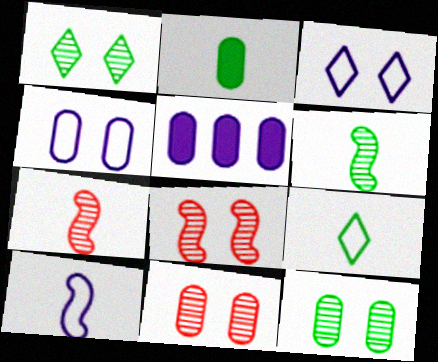[[2, 6, 9], 
[5, 8, 9]]